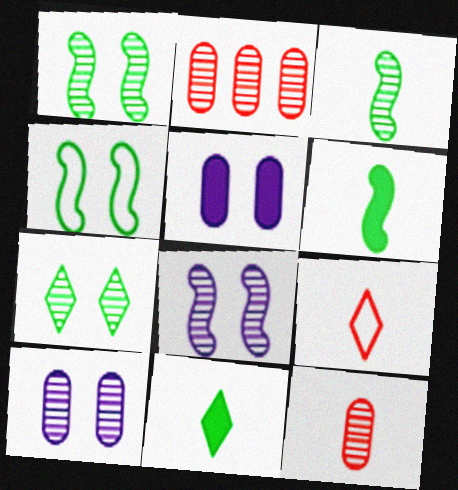[]